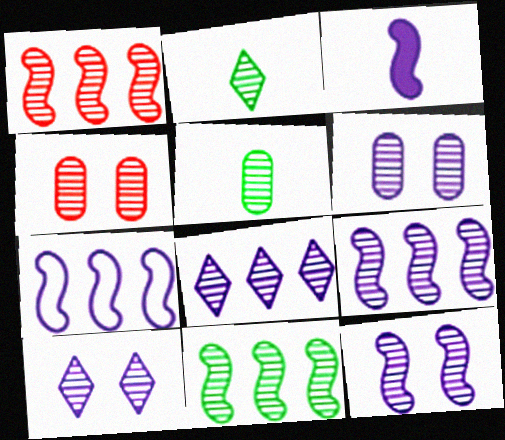[[1, 2, 6], 
[1, 5, 10], 
[1, 9, 11], 
[2, 4, 9], 
[3, 7, 12], 
[6, 10, 12]]